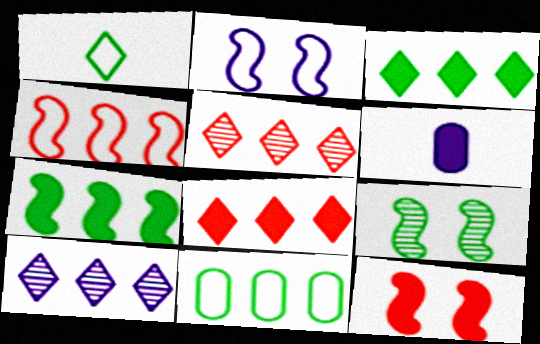[[2, 6, 10], 
[2, 9, 12], 
[3, 6, 12]]